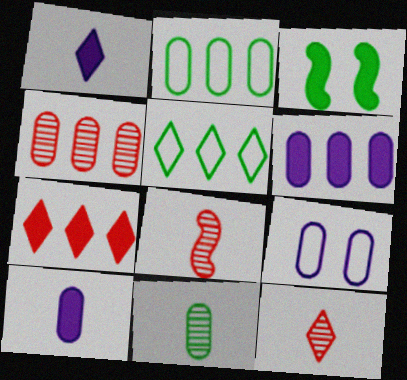[[2, 4, 6], 
[3, 5, 11], 
[3, 7, 10]]